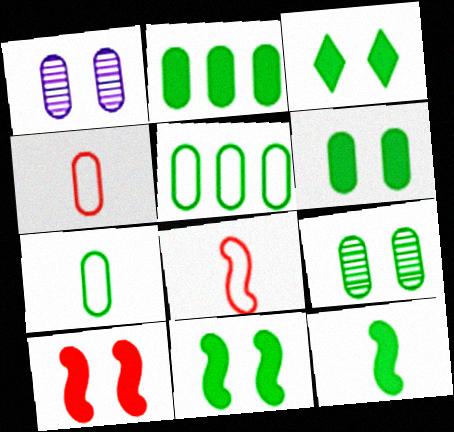[[1, 2, 4], 
[2, 3, 12], 
[2, 7, 9], 
[3, 6, 11]]